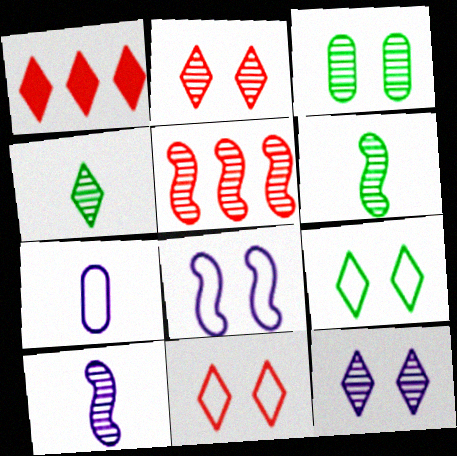[]